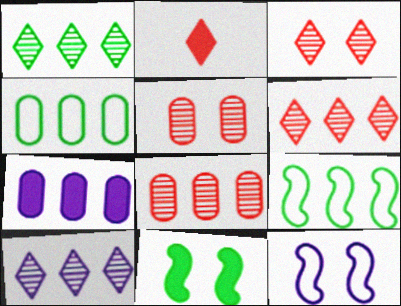[[1, 6, 10], 
[2, 7, 11], 
[4, 7, 8], 
[6, 7, 9]]